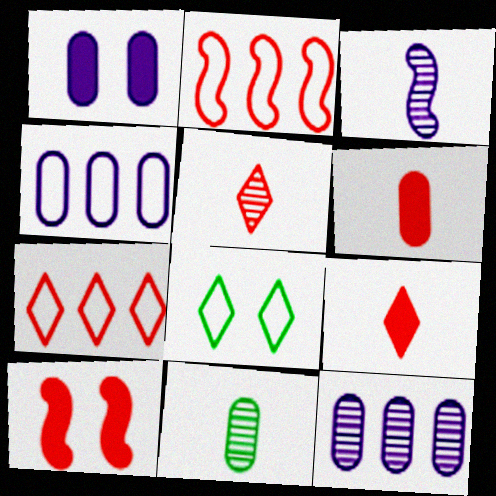[[3, 5, 11]]